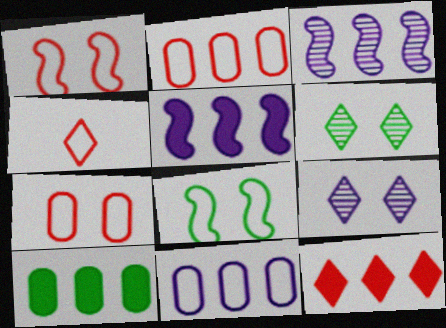[[1, 2, 4], 
[4, 8, 11], 
[5, 10, 12]]